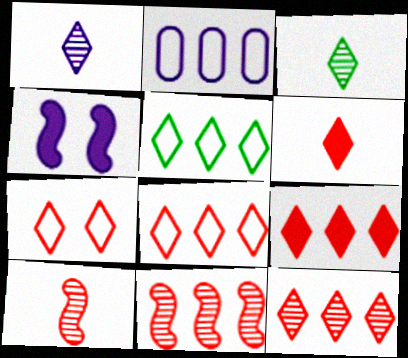[[1, 2, 4], 
[6, 7, 12], 
[8, 9, 12]]